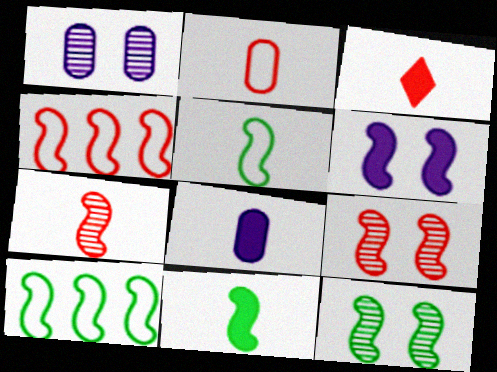[[1, 3, 10], 
[2, 3, 7], 
[3, 8, 11], 
[6, 7, 10], 
[10, 11, 12]]